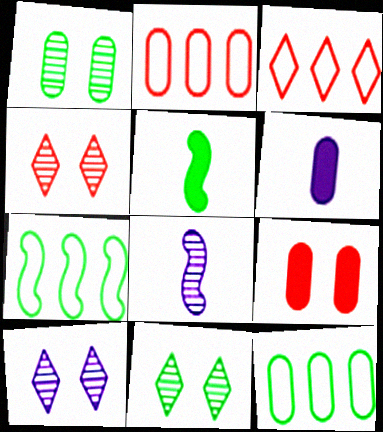[[1, 2, 6], 
[2, 5, 10], 
[4, 6, 7], 
[4, 10, 11], 
[5, 11, 12]]